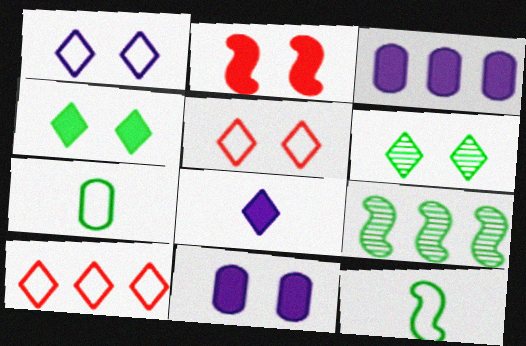[[2, 4, 11], 
[3, 9, 10], 
[4, 7, 9], 
[6, 8, 10]]